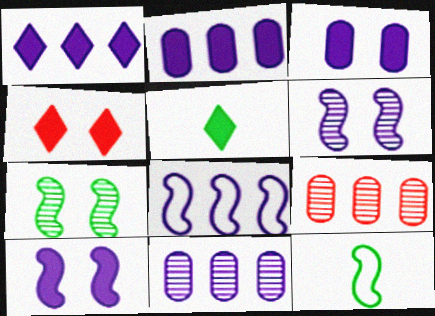[[1, 4, 5], 
[1, 8, 11], 
[4, 11, 12]]